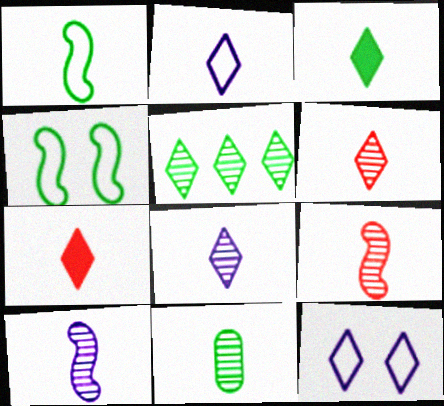[[1, 3, 11], 
[2, 3, 6], 
[5, 7, 12], 
[6, 10, 11], 
[8, 9, 11]]